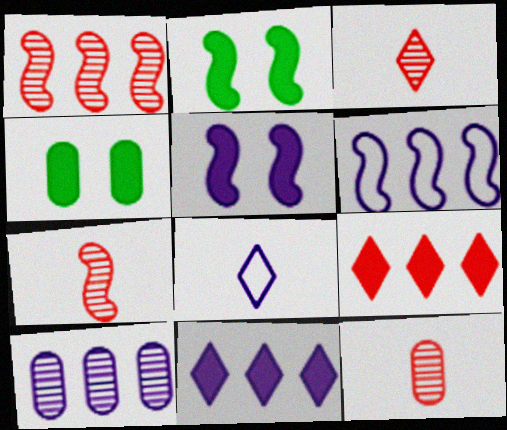[[1, 4, 8], 
[2, 6, 7], 
[3, 4, 6], 
[3, 7, 12], 
[5, 8, 10], 
[6, 10, 11]]